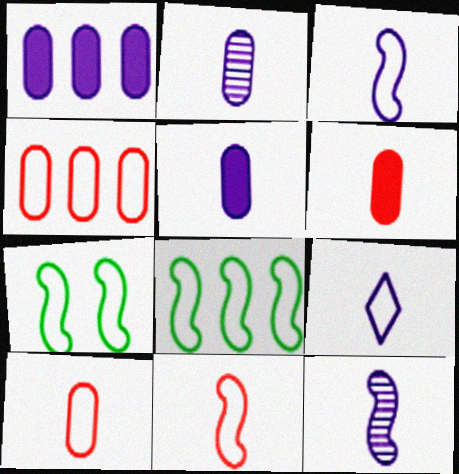[[4, 7, 9], 
[5, 9, 12]]